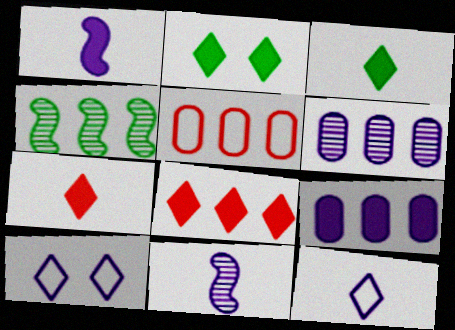[[1, 6, 10], 
[2, 5, 11], 
[9, 10, 11]]